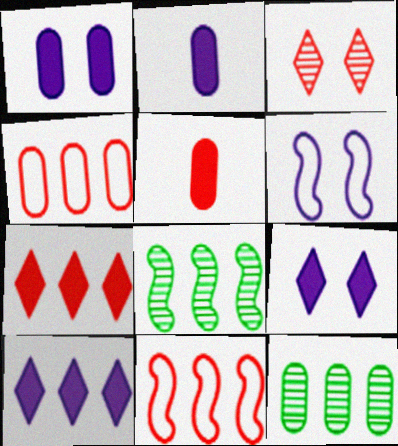[[3, 5, 11], 
[4, 8, 10], 
[10, 11, 12]]